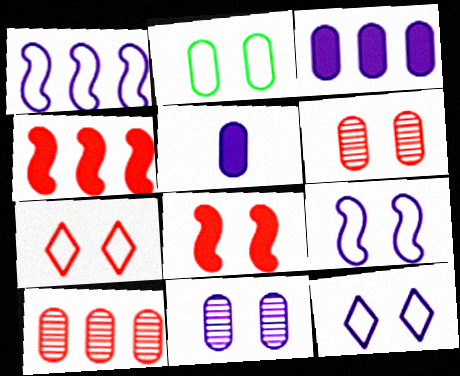[[2, 5, 10], 
[2, 7, 9], 
[6, 7, 8]]